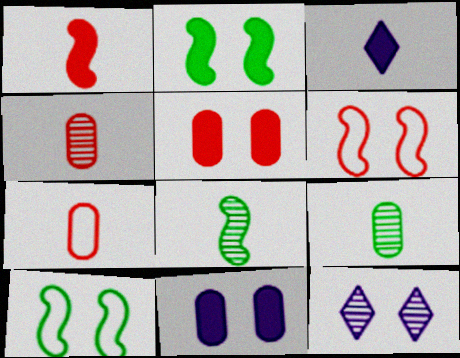[[3, 7, 8], 
[5, 10, 12]]